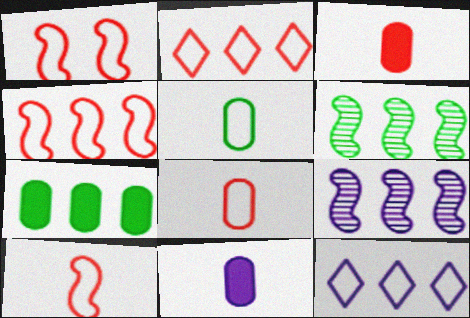[[1, 2, 8], 
[1, 4, 10], 
[1, 5, 12], 
[2, 7, 9]]